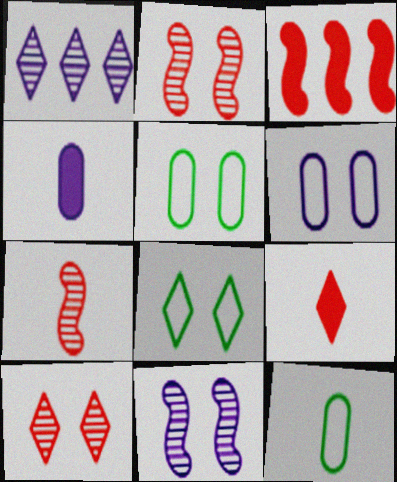[[1, 8, 9]]